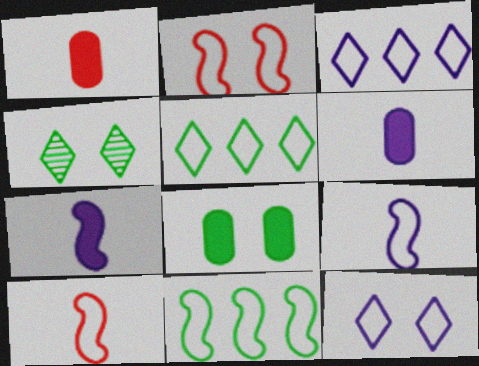[[2, 9, 11]]